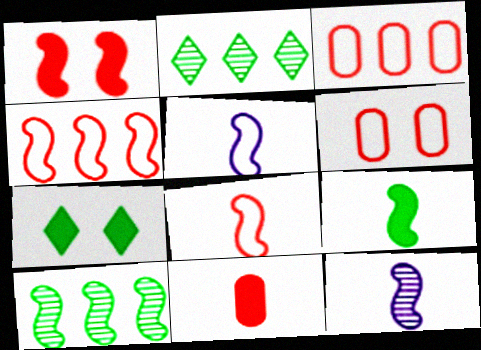[[1, 5, 10], 
[3, 7, 12], 
[8, 9, 12]]